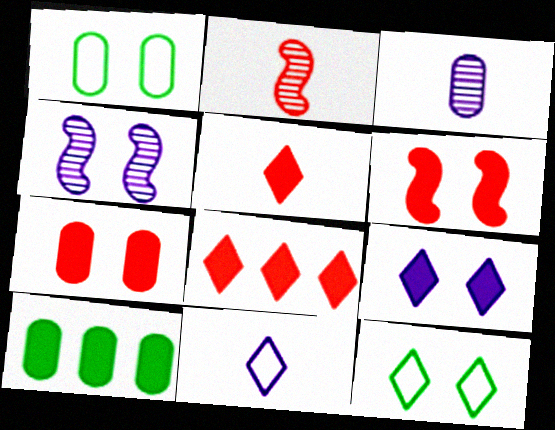[[4, 7, 12]]